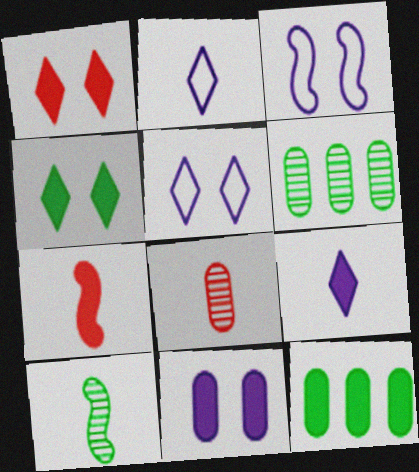[[5, 6, 7]]